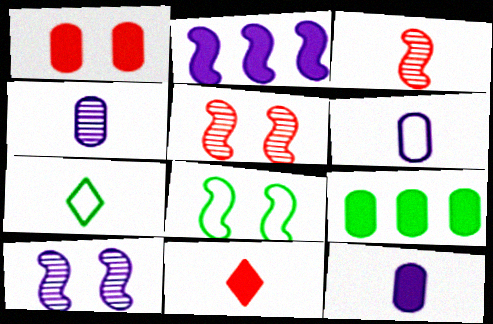[[1, 9, 12], 
[2, 3, 8], 
[3, 7, 12], 
[4, 6, 12]]